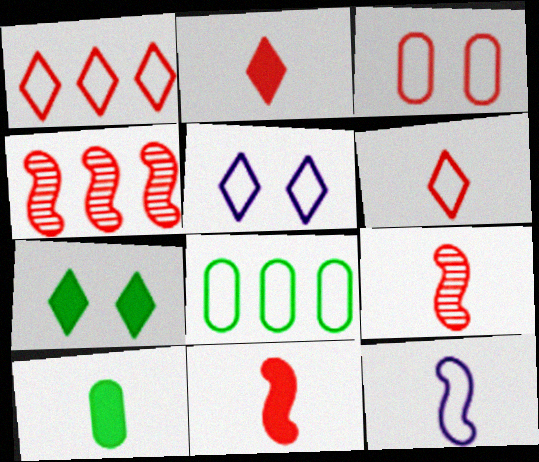[[2, 3, 4], 
[4, 5, 10]]